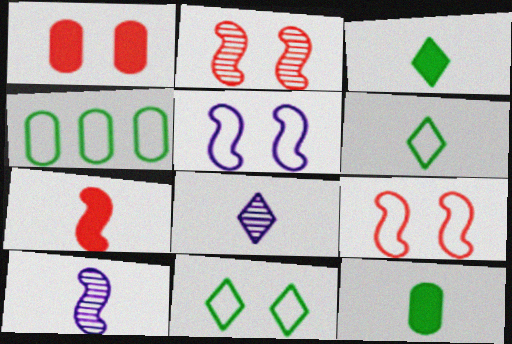[]